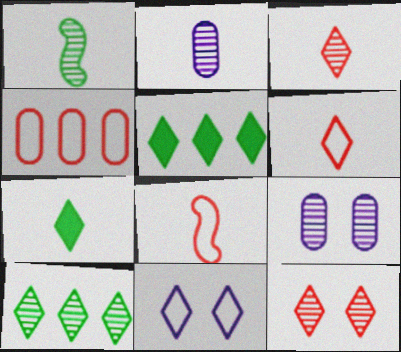[[1, 2, 3], 
[2, 7, 8], 
[3, 5, 11], 
[5, 8, 9]]